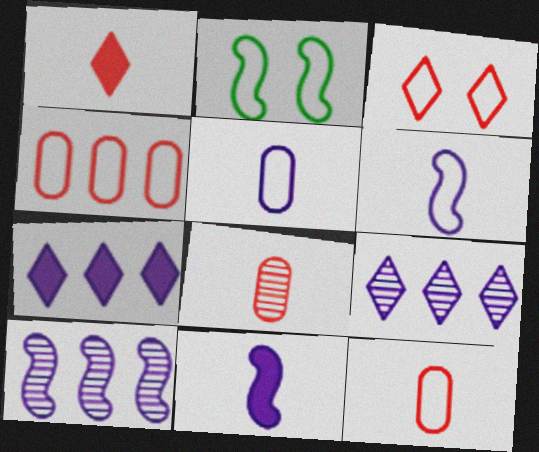[[2, 7, 8]]